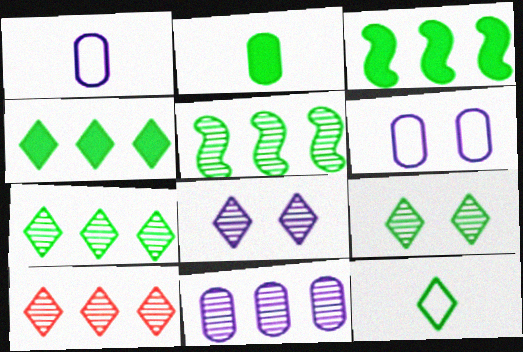[[4, 9, 12], 
[5, 10, 11]]